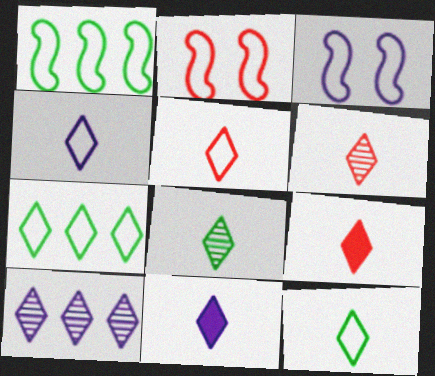[[4, 5, 12], 
[4, 8, 9], 
[5, 6, 9], 
[5, 8, 11], 
[6, 11, 12]]